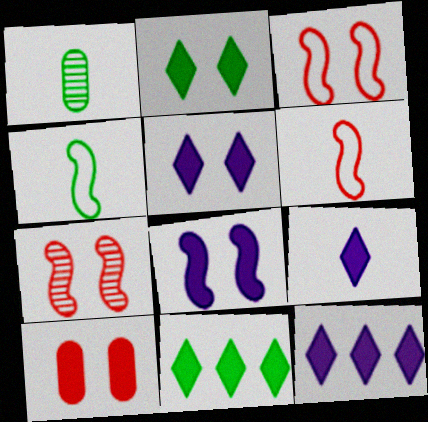[[1, 3, 12], 
[1, 6, 9], 
[2, 8, 10], 
[5, 9, 12]]